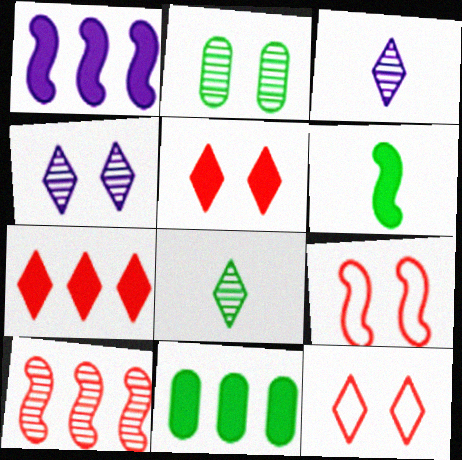[[1, 7, 11], 
[2, 3, 10], 
[3, 9, 11]]